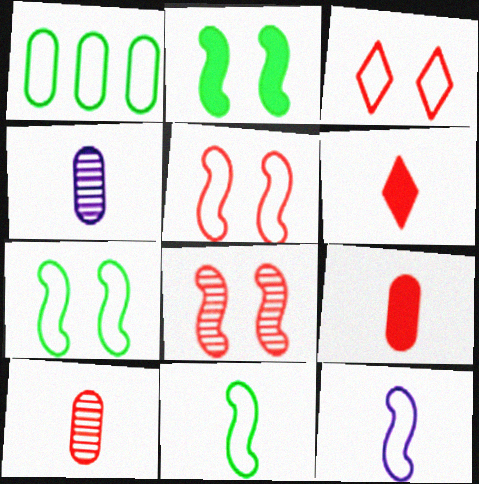[[1, 3, 12], 
[4, 6, 11]]